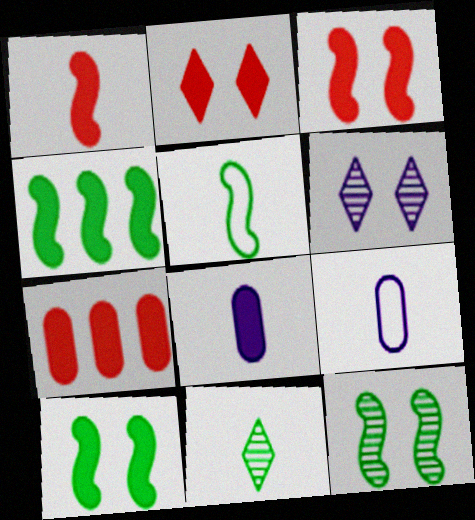[[1, 2, 7], 
[1, 9, 11], 
[2, 4, 8], 
[4, 5, 12], 
[5, 6, 7]]